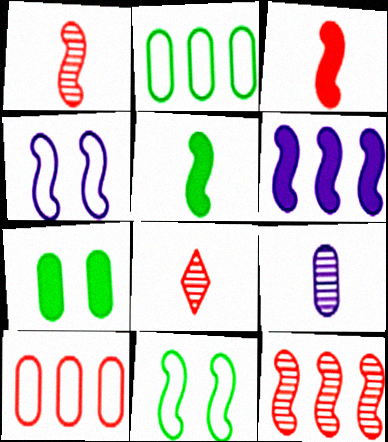[[1, 6, 11], 
[4, 5, 12], 
[7, 9, 10]]